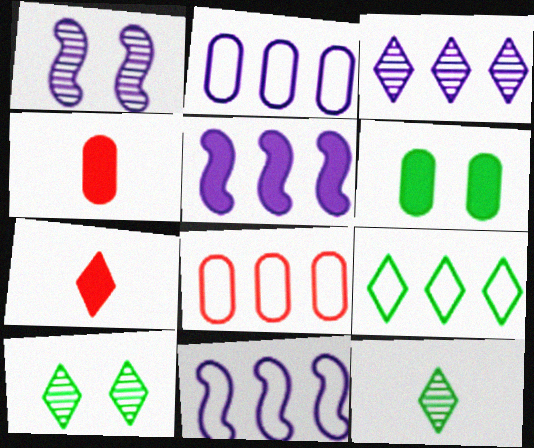[[1, 4, 9], 
[2, 3, 5], 
[4, 10, 11], 
[5, 6, 7], 
[8, 9, 11]]